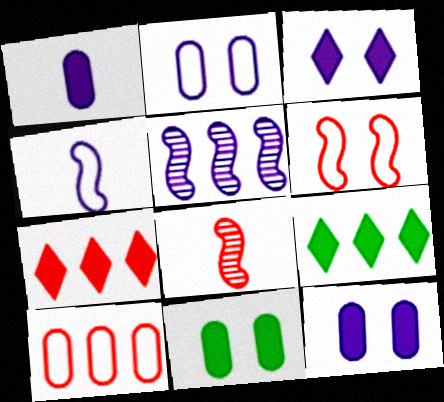[[2, 8, 9], 
[5, 9, 10]]